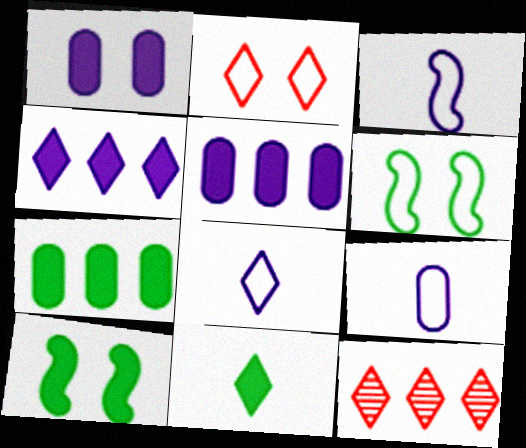[[3, 8, 9], 
[7, 10, 11], 
[9, 10, 12]]